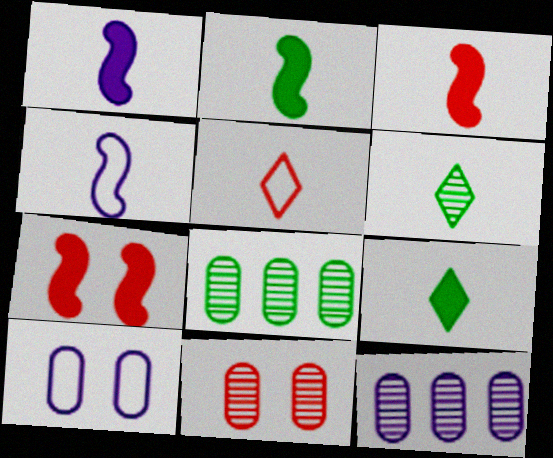[[1, 2, 3]]